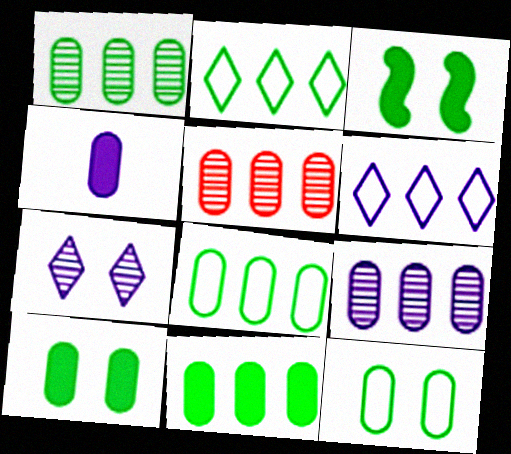[[1, 5, 9], 
[1, 8, 11], 
[4, 5, 12]]